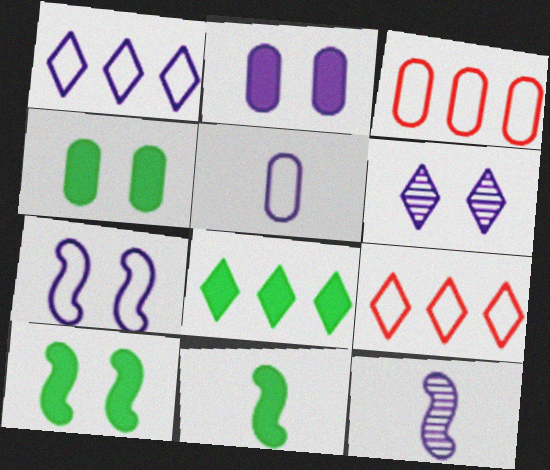[[1, 2, 12], 
[1, 5, 7], 
[2, 6, 7], 
[3, 6, 11], 
[4, 8, 11], 
[4, 9, 12]]